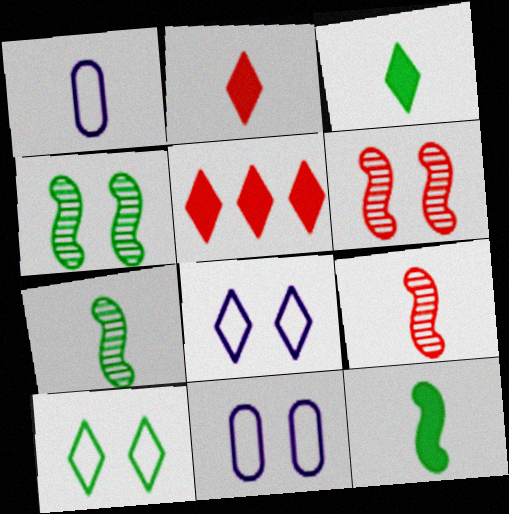[[1, 2, 7], 
[1, 3, 9], 
[1, 4, 5], 
[5, 7, 11]]